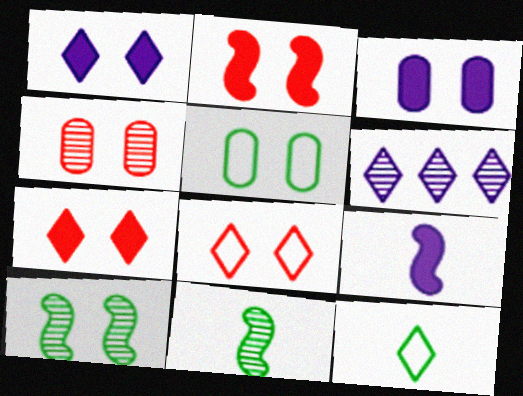[[2, 4, 8], 
[3, 4, 5], 
[3, 8, 10], 
[4, 6, 11], 
[6, 7, 12]]